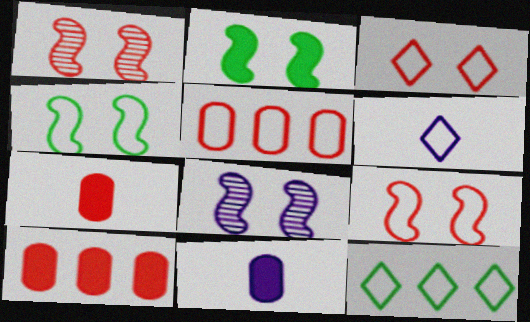[[1, 11, 12], 
[2, 8, 9], 
[3, 6, 12], 
[4, 5, 6], 
[7, 8, 12]]